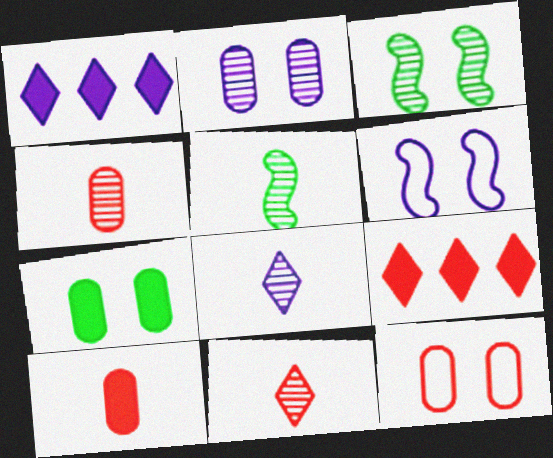[[1, 5, 12], 
[2, 7, 12], 
[4, 5, 8]]